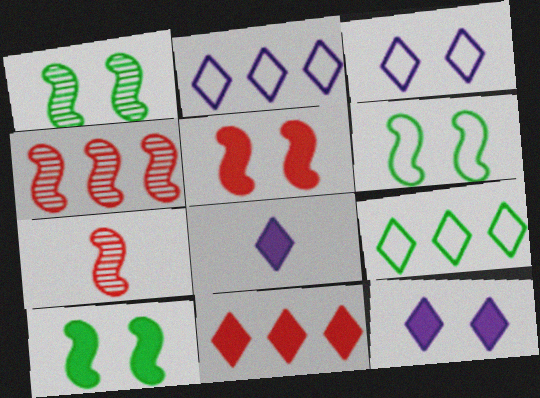[[1, 6, 10]]